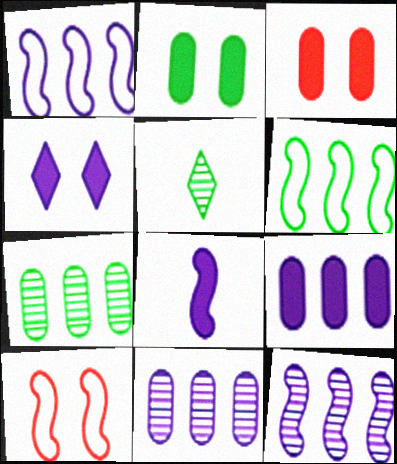[[1, 3, 5], 
[2, 5, 6], 
[4, 8, 9], 
[5, 9, 10]]